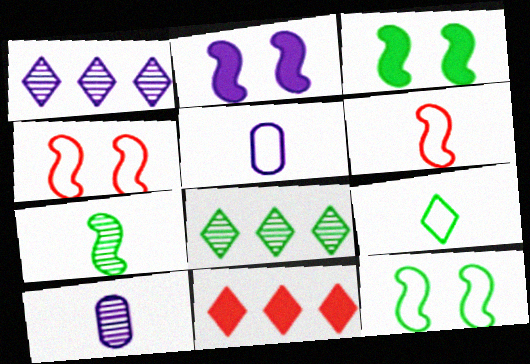[[1, 2, 5], 
[5, 6, 9], 
[10, 11, 12]]